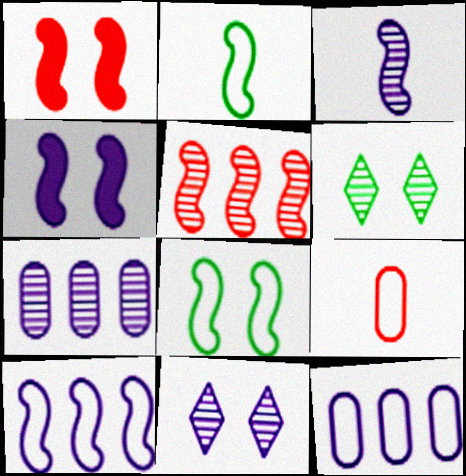[[2, 4, 5], 
[3, 4, 10], 
[3, 7, 11]]